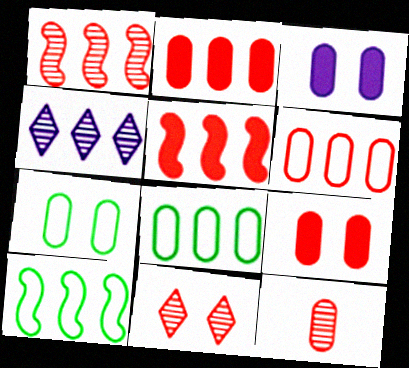[[1, 11, 12], 
[2, 4, 10], 
[3, 8, 12], 
[4, 5, 8], 
[6, 9, 12]]